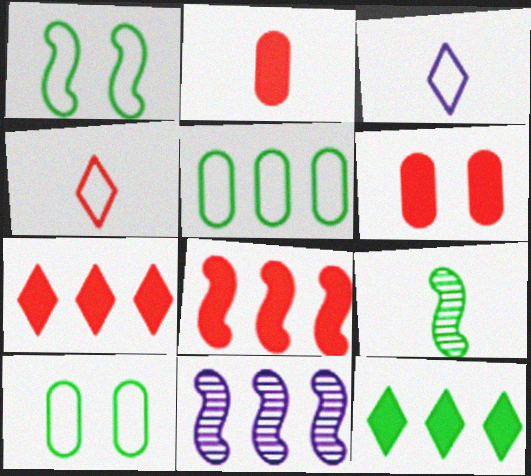[[2, 3, 9], 
[5, 7, 11], 
[9, 10, 12]]